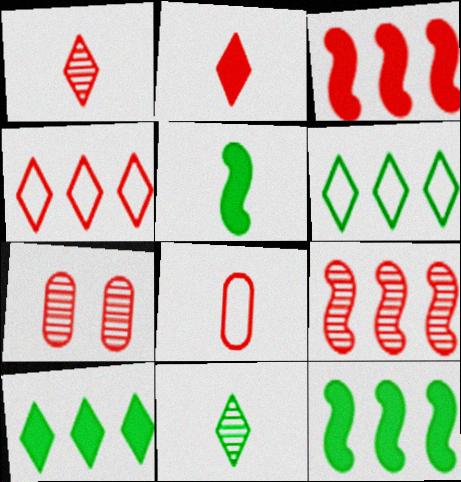[[1, 7, 9]]